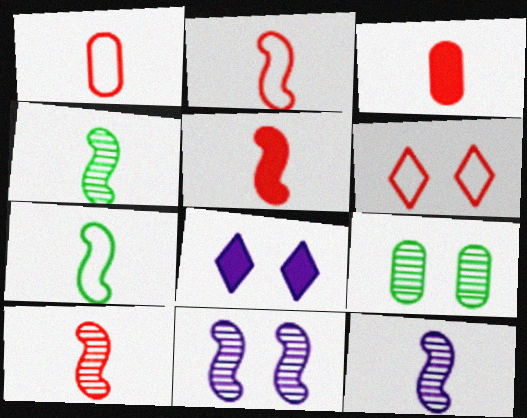[[2, 5, 10], 
[4, 10, 12], 
[5, 7, 12]]